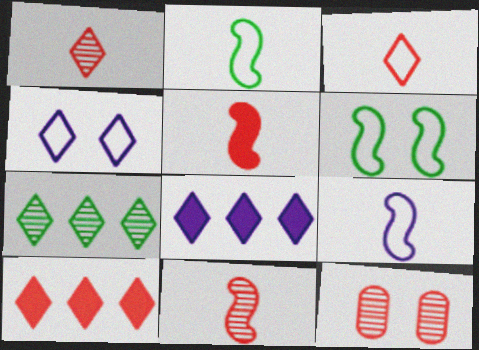[[2, 8, 12]]